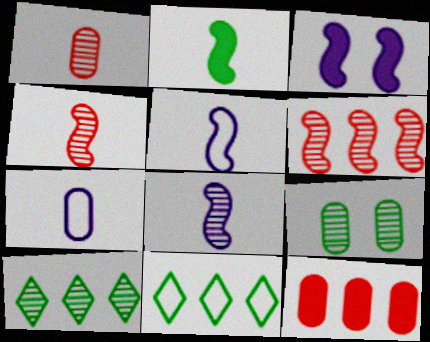[[1, 3, 11], 
[2, 4, 5], 
[2, 9, 11], 
[7, 9, 12]]